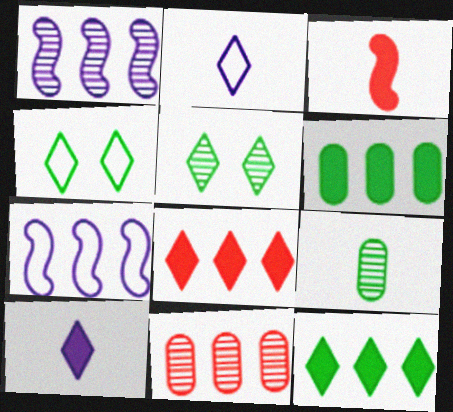[[2, 3, 9], 
[2, 5, 8], 
[7, 11, 12]]